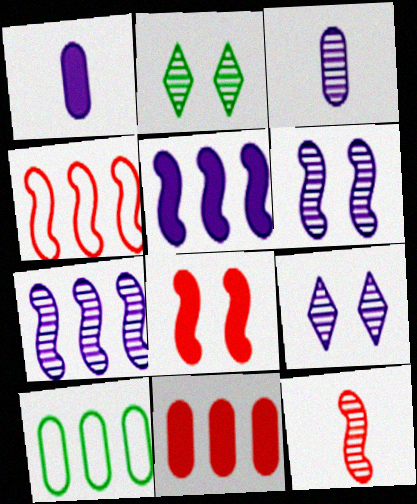[[1, 2, 4], 
[3, 7, 9], 
[4, 8, 12]]